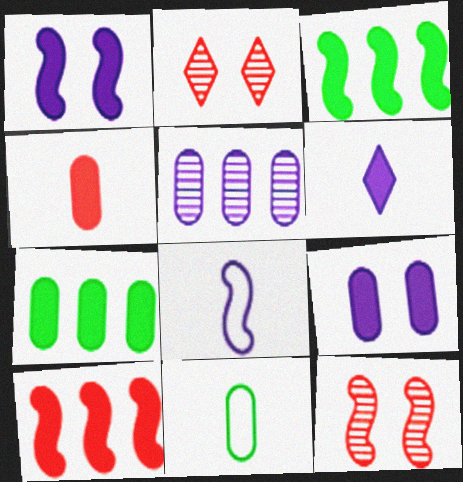[[2, 7, 8], 
[3, 8, 12], 
[4, 7, 9]]